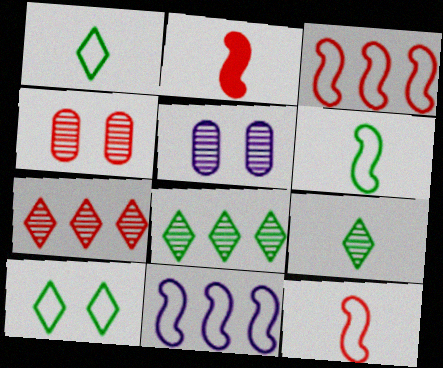[]